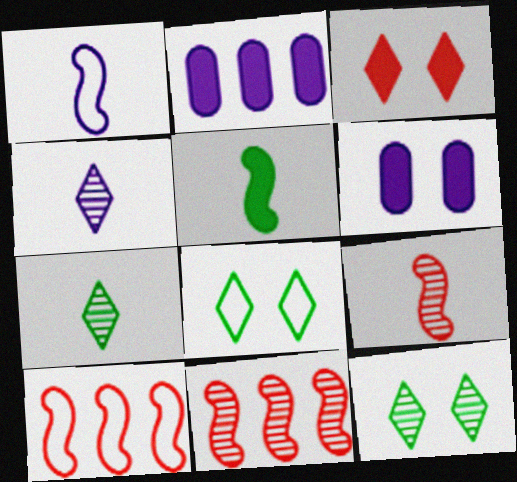[[1, 5, 9], 
[2, 3, 5], 
[2, 8, 9], 
[6, 7, 10]]